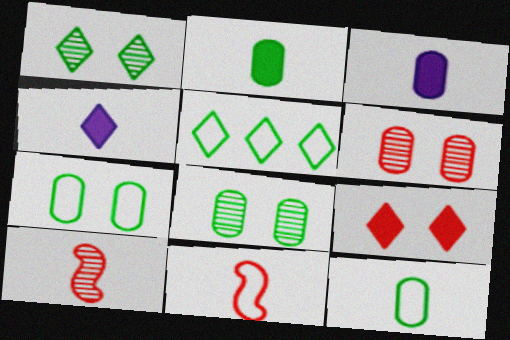[[4, 10, 12]]